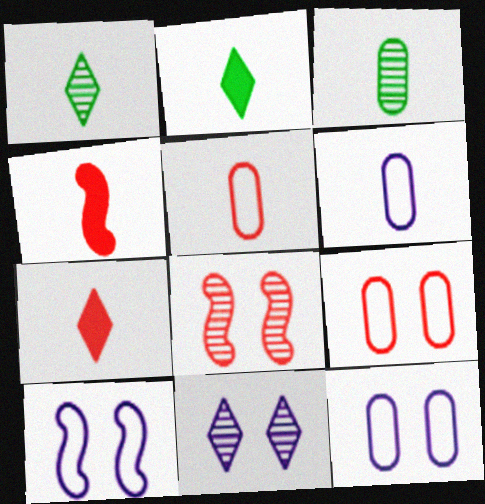[[1, 4, 6]]